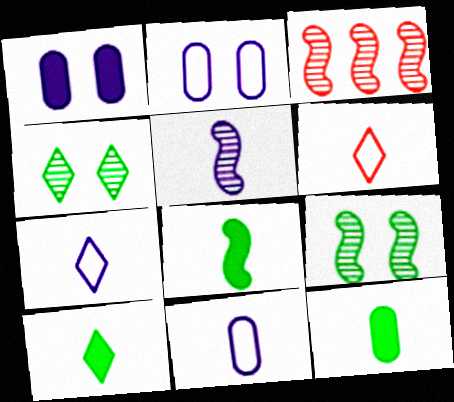[[2, 3, 10], 
[3, 5, 9], 
[5, 6, 12], 
[8, 10, 12]]